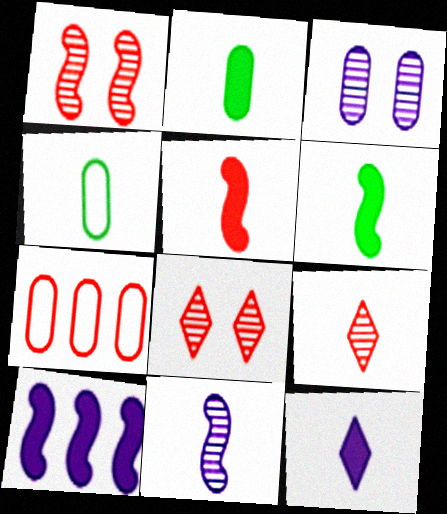[[2, 3, 7], 
[2, 5, 12], 
[4, 8, 10], 
[5, 7, 8]]